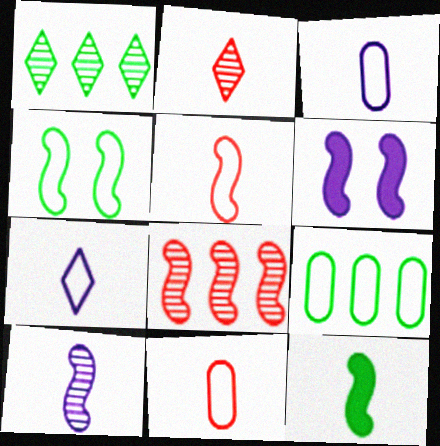[[1, 6, 11], 
[2, 3, 12], 
[2, 6, 9], 
[5, 10, 12]]